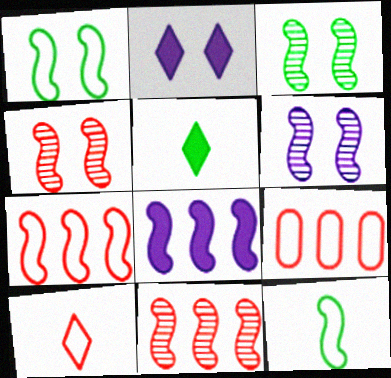[[3, 4, 6], 
[4, 8, 12], 
[5, 6, 9]]